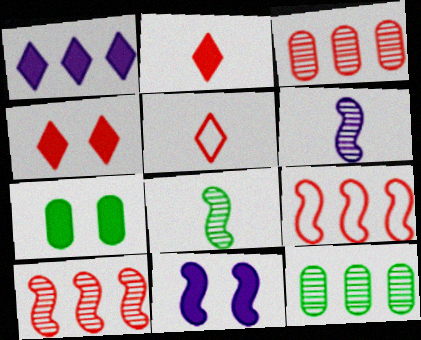[[1, 9, 12], 
[4, 7, 11], 
[5, 11, 12], 
[8, 9, 11]]